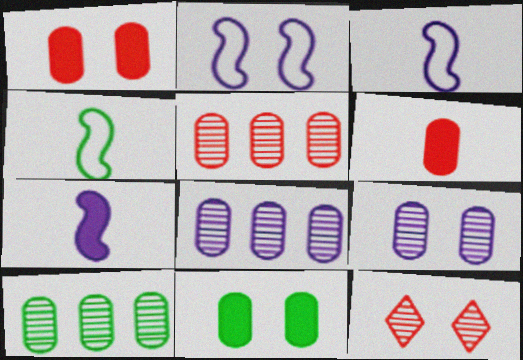[[2, 11, 12], 
[5, 8, 10]]